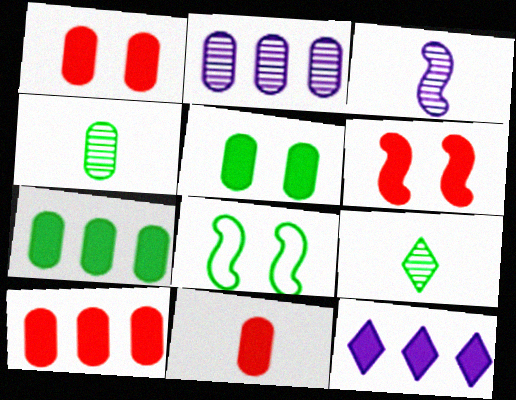[[1, 10, 11], 
[7, 8, 9]]